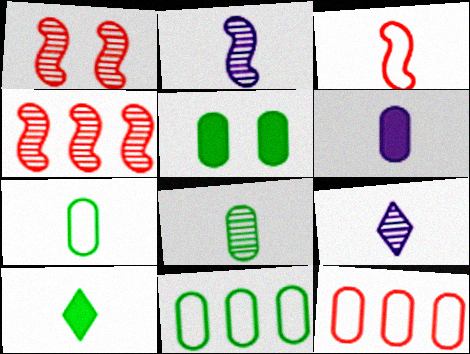[[5, 8, 11]]